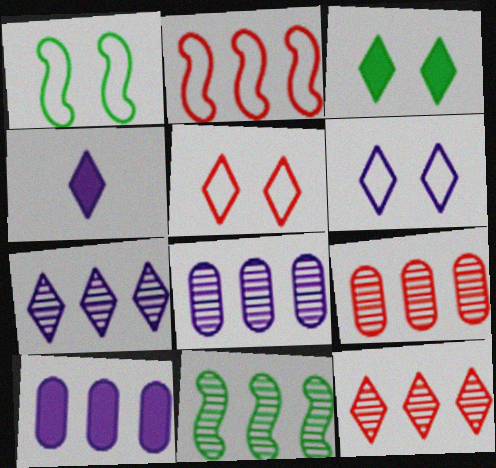[[1, 4, 9], 
[4, 6, 7], 
[7, 9, 11], 
[8, 11, 12]]